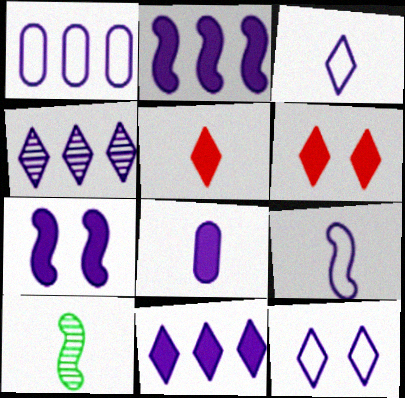[[1, 2, 4], 
[1, 6, 10], 
[1, 9, 12], 
[7, 8, 11]]